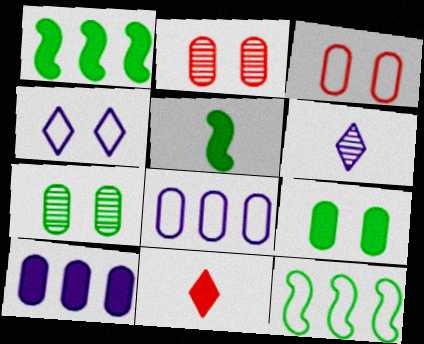[[1, 3, 6]]